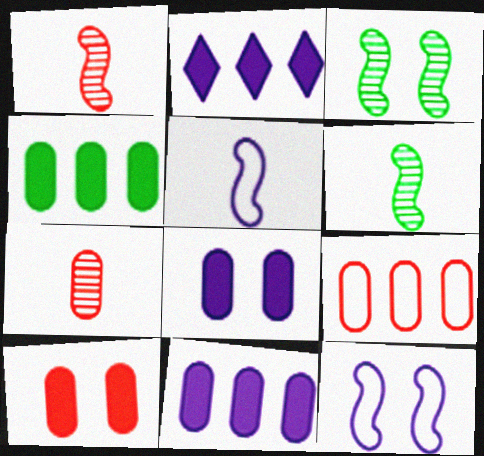[[7, 9, 10]]